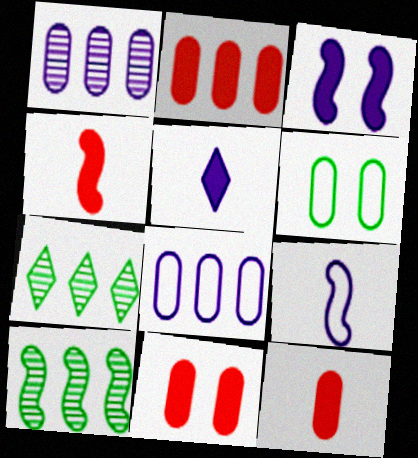[[1, 6, 12], 
[2, 11, 12], 
[7, 9, 11]]